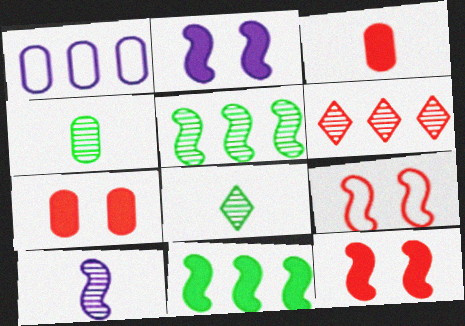[[1, 4, 7], 
[1, 6, 11], 
[1, 8, 12], 
[3, 6, 9], 
[9, 10, 11]]